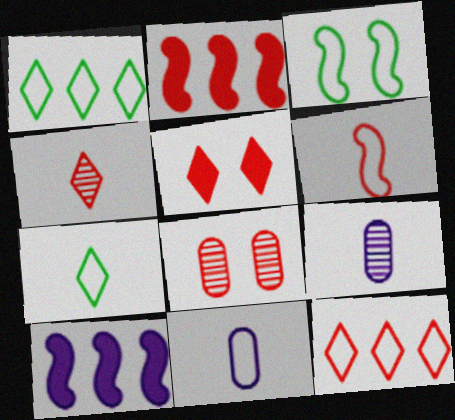[[3, 11, 12], 
[4, 5, 12], 
[6, 7, 11], 
[7, 8, 10]]